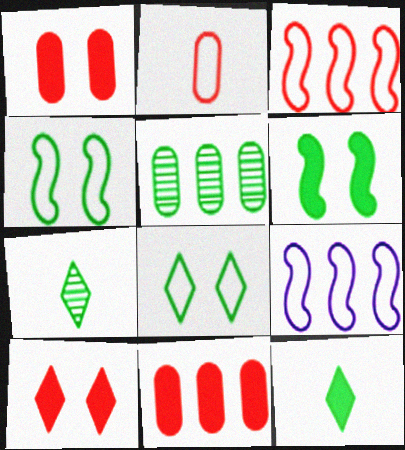[[1, 7, 9], 
[2, 8, 9], 
[4, 5, 12]]